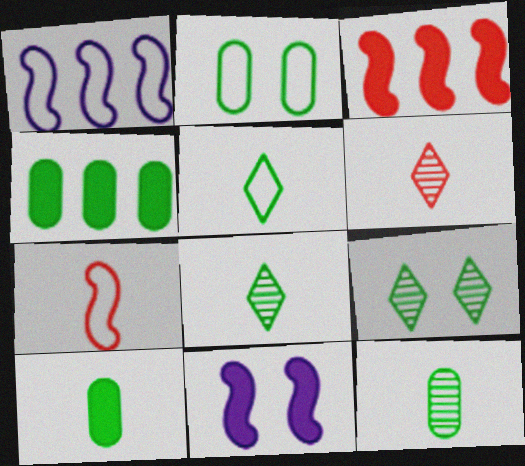[[2, 4, 12]]